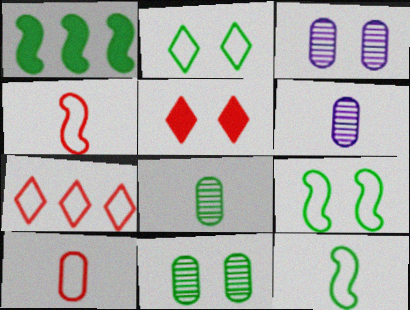[[1, 2, 8], 
[3, 5, 9]]